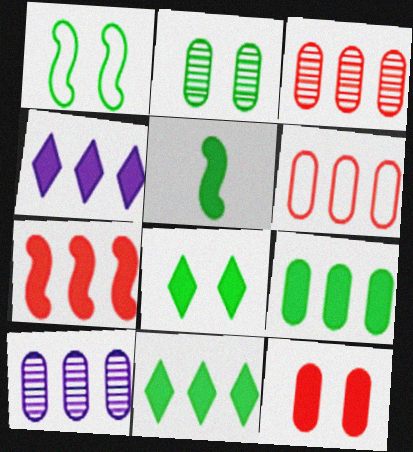[[1, 2, 8], 
[4, 5, 12], 
[4, 7, 9], 
[5, 8, 9], 
[6, 9, 10]]